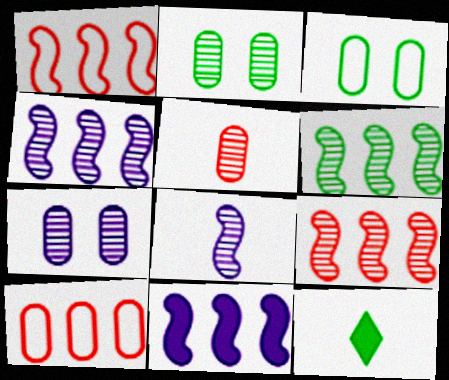[[1, 6, 11], 
[1, 7, 12], 
[3, 6, 12], 
[4, 6, 9]]